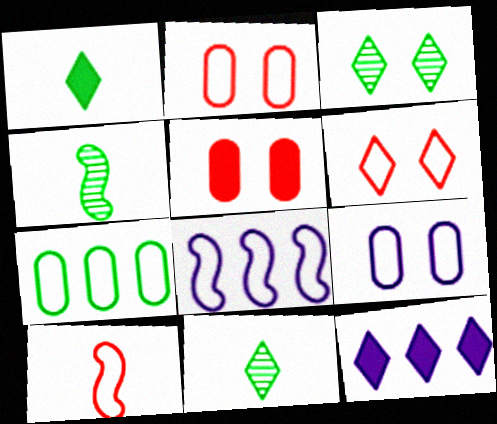[[2, 4, 12], 
[5, 8, 11], 
[6, 11, 12]]